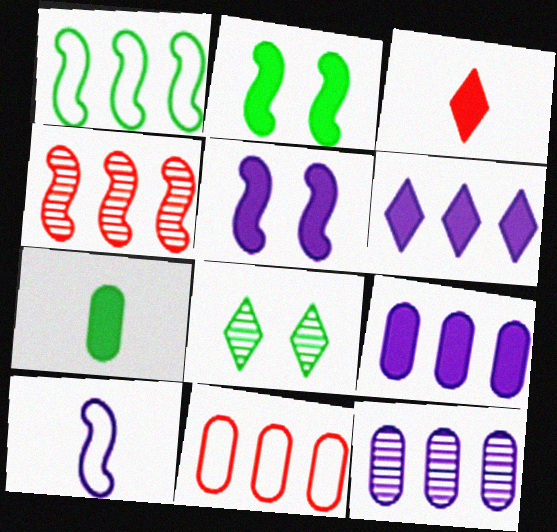[[1, 7, 8], 
[2, 3, 9], 
[2, 4, 10]]